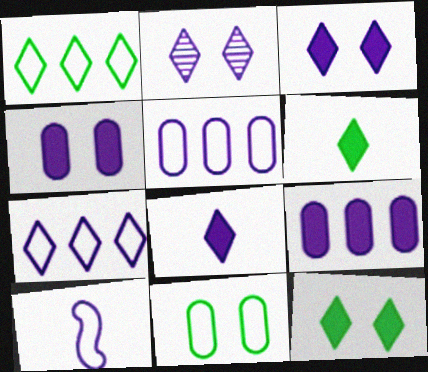[[2, 7, 8], 
[2, 9, 10]]